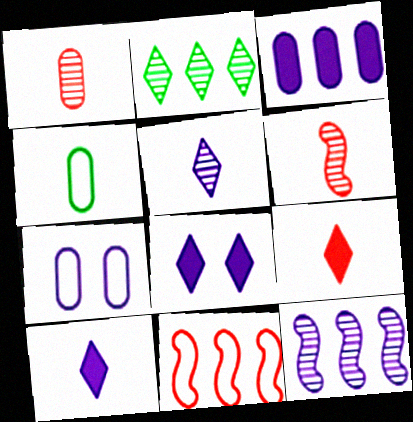[[2, 3, 11], 
[4, 6, 10], 
[7, 10, 12]]